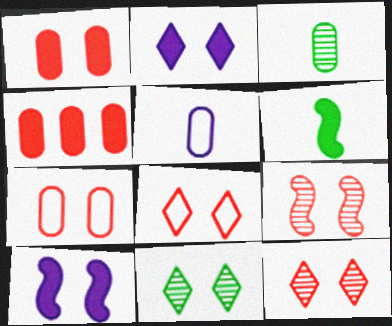[[1, 8, 9], 
[2, 4, 6], 
[2, 8, 11], 
[7, 10, 11]]